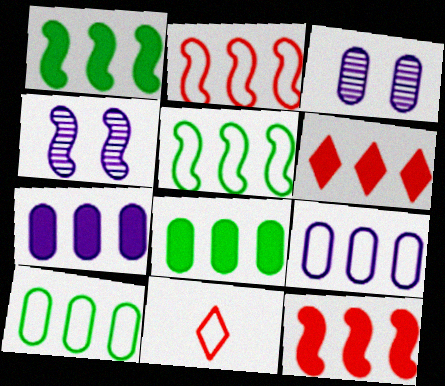[[1, 3, 11], 
[1, 6, 7], 
[4, 8, 11]]